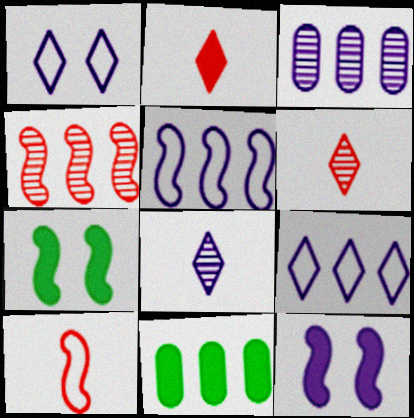[[2, 11, 12], 
[4, 9, 11]]